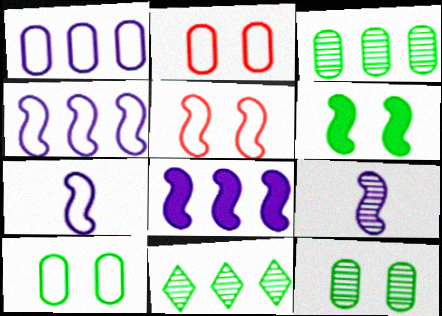[]